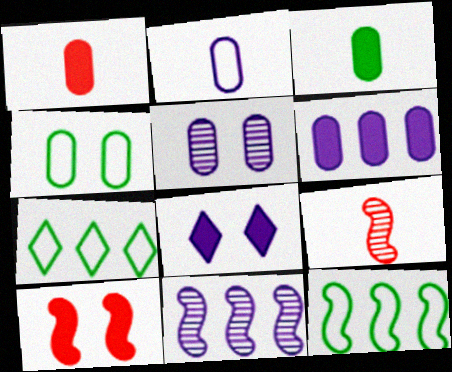[[2, 5, 6], 
[2, 8, 11]]